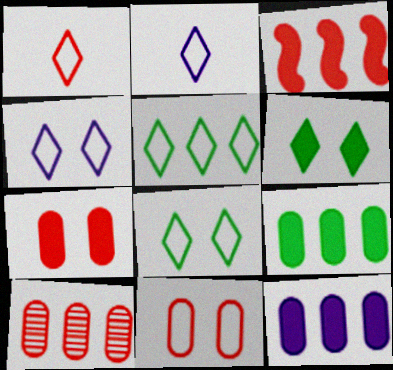[[1, 4, 5]]